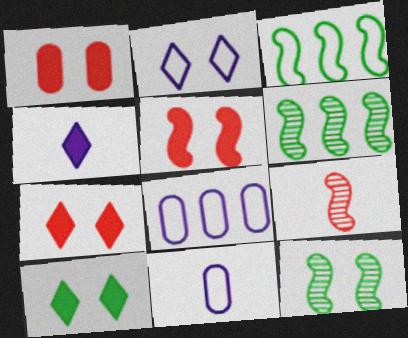[[1, 2, 12], 
[1, 5, 7], 
[6, 7, 11], 
[8, 9, 10]]